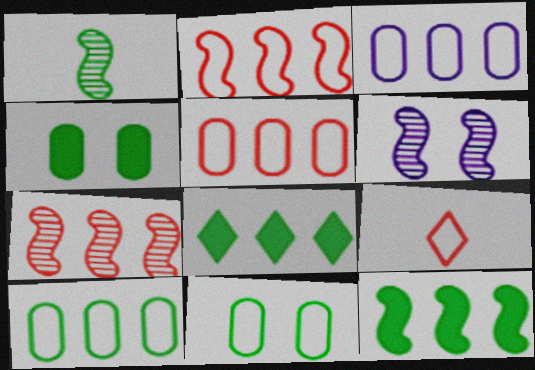[[1, 6, 7], 
[1, 8, 11], 
[3, 5, 10], 
[3, 7, 8]]